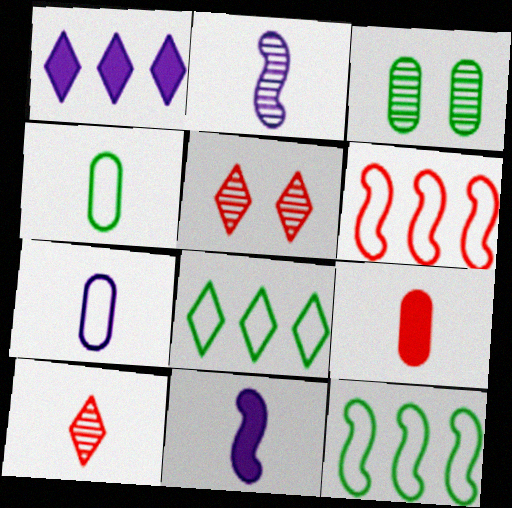[[4, 10, 11], 
[5, 6, 9]]